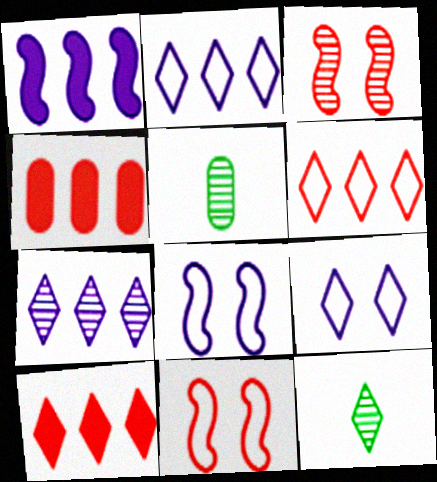[[3, 5, 7], 
[4, 8, 12], 
[5, 8, 10], 
[9, 10, 12]]